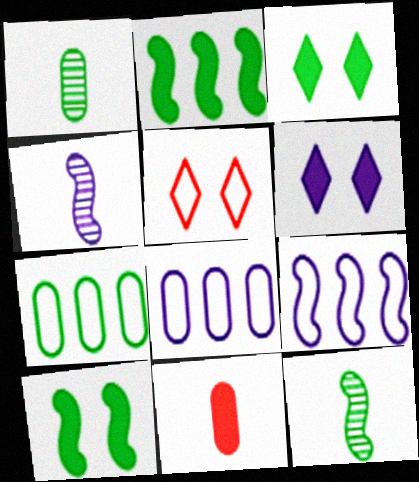[[2, 6, 11], 
[3, 7, 12], 
[4, 6, 8]]